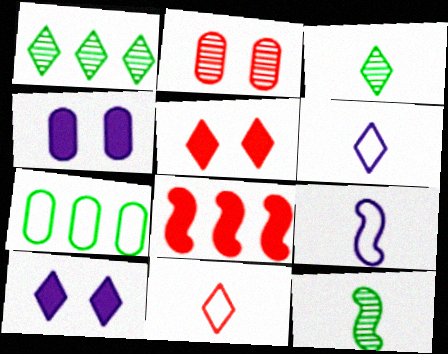[[1, 5, 6], 
[1, 10, 11], 
[2, 8, 11]]